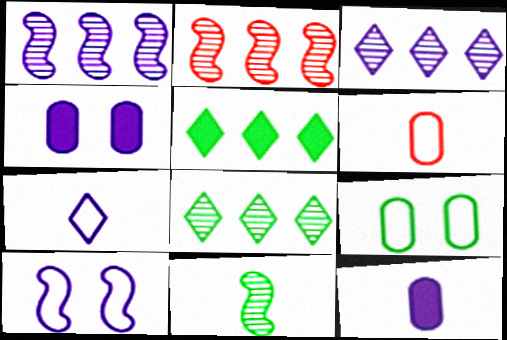[[1, 4, 7], 
[3, 10, 12], 
[5, 9, 11]]